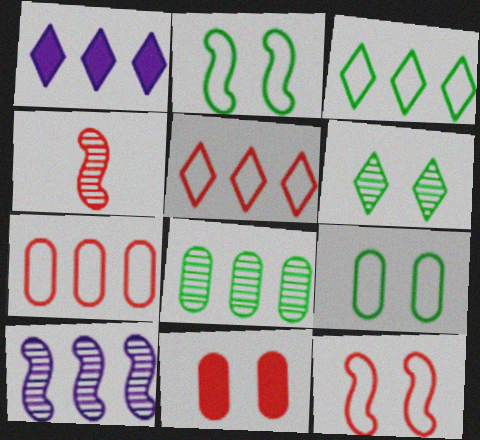[[1, 4, 9], 
[4, 5, 11]]